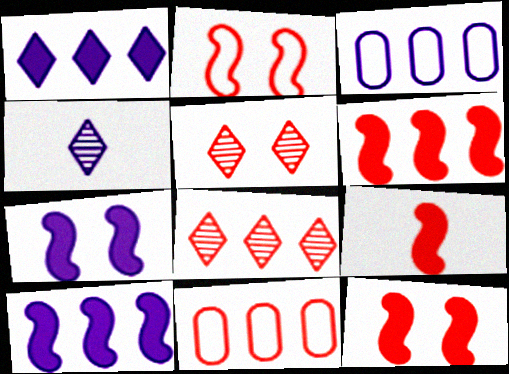[[3, 4, 7], 
[5, 9, 11], 
[6, 8, 11], 
[6, 9, 12]]